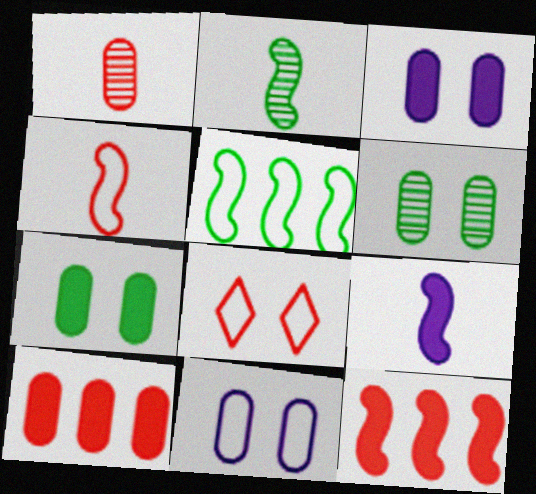[[1, 8, 12], 
[2, 4, 9]]